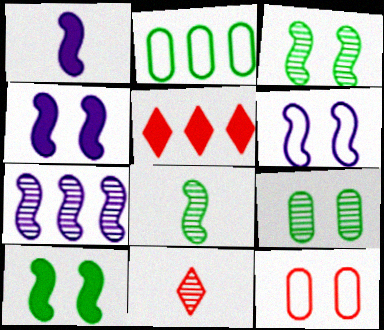[[1, 6, 7], 
[2, 4, 11], 
[2, 5, 7], 
[7, 9, 11]]